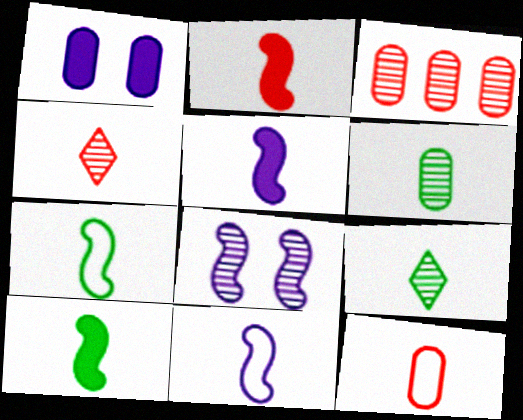[[2, 4, 12], 
[2, 5, 10], 
[3, 8, 9], 
[5, 9, 12]]